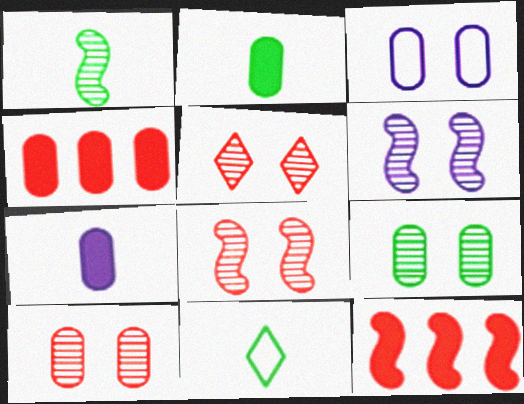[[1, 2, 11], 
[4, 6, 11], 
[5, 6, 9], 
[5, 8, 10]]